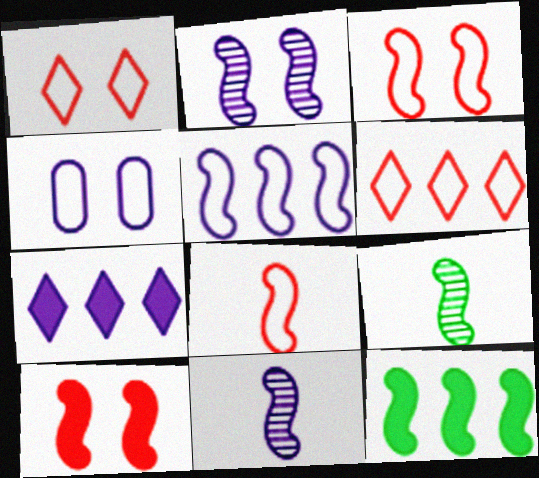[[2, 8, 12], 
[3, 11, 12], 
[4, 7, 11], 
[5, 9, 10]]